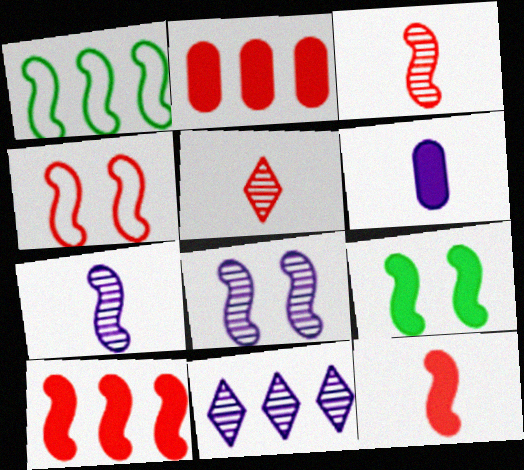[[1, 2, 11], 
[1, 8, 12], 
[2, 4, 5], 
[3, 4, 10], 
[4, 8, 9]]